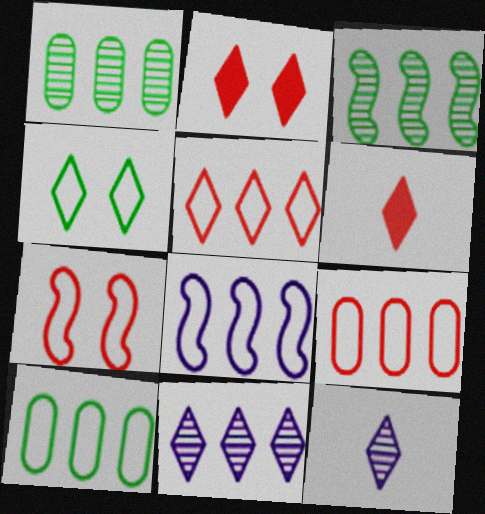[[4, 6, 11], 
[5, 8, 10]]